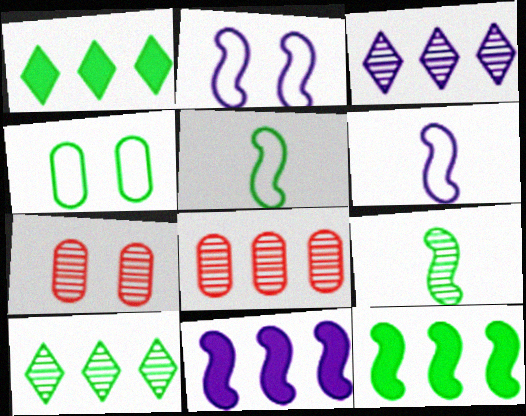[[1, 4, 9], 
[1, 6, 7], 
[3, 7, 9]]